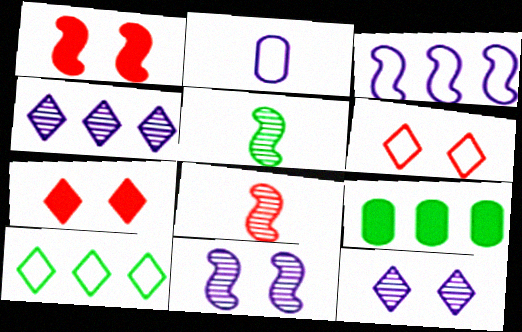[[1, 3, 5]]